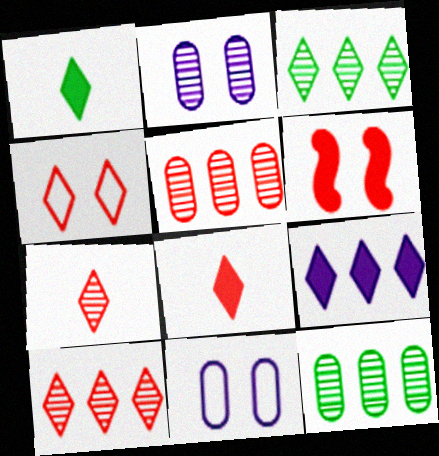[[4, 8, 10]]